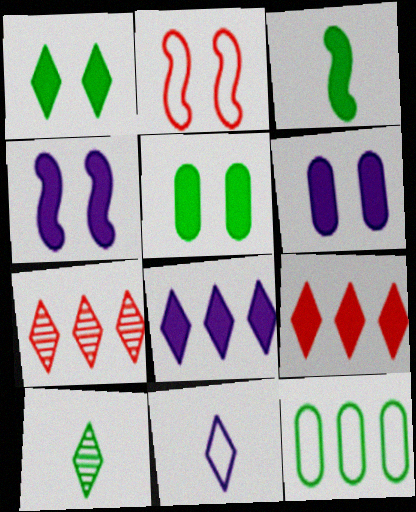[[1, 7, 11], 
[2, 11, 12], 
[3, 6, 9]]